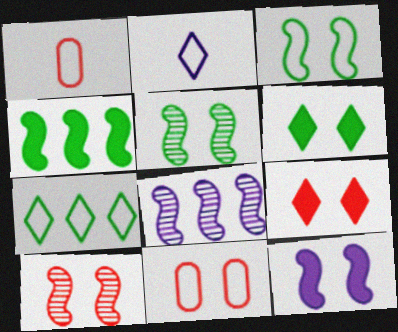[[1, 6, 8], 
[3, 10, 12], 
[9, 10, 11]]